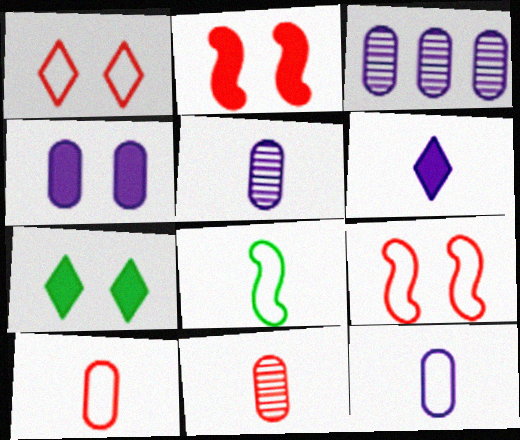[[2, 4, 7], 
[3, 4, 12], 
[6, 8, 11]]